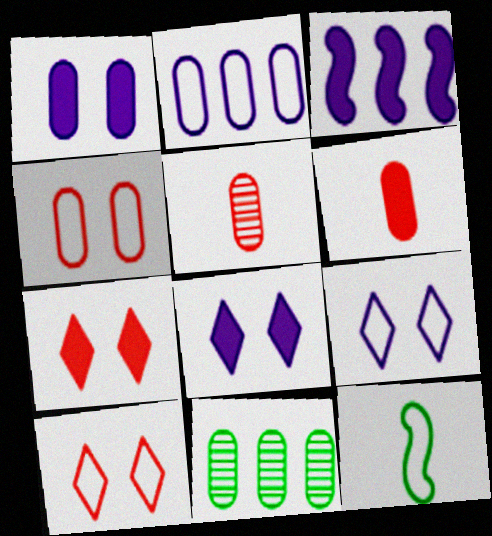[[2, 10, 12]]